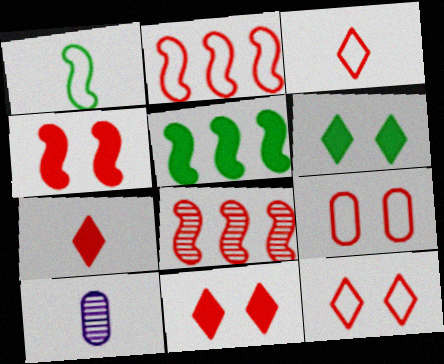[[1, 7, 10], 
[2, 3, 9], 
[2, 6, 10], 
[5, 10, 12], 
[7, 8, 9]]